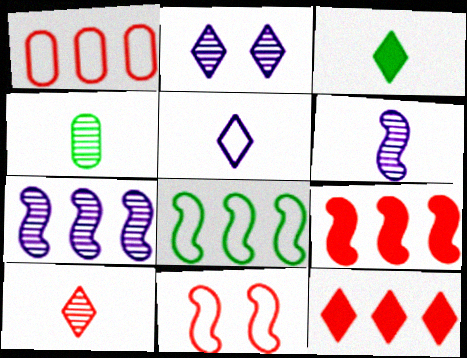[[3, 5, 10], 
[4, 6, 10], 
[7, 8, 9]]